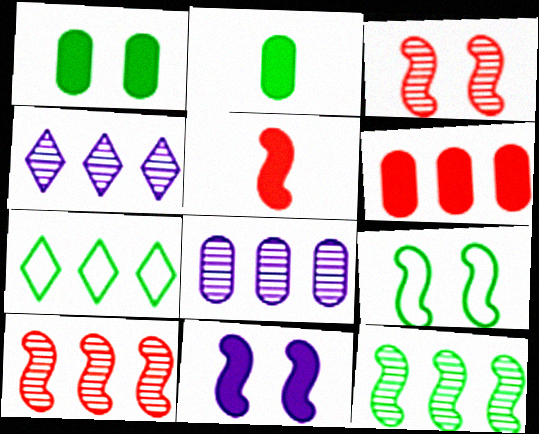[[3, 9, 11]]